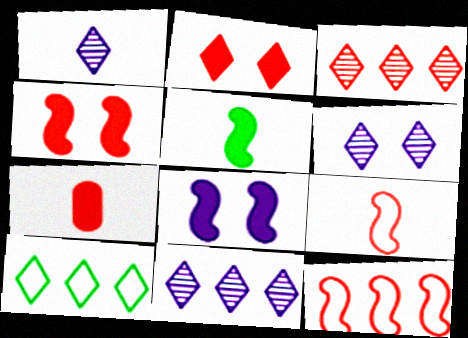[[1, 2, 10], 
[1, 6, 11]]